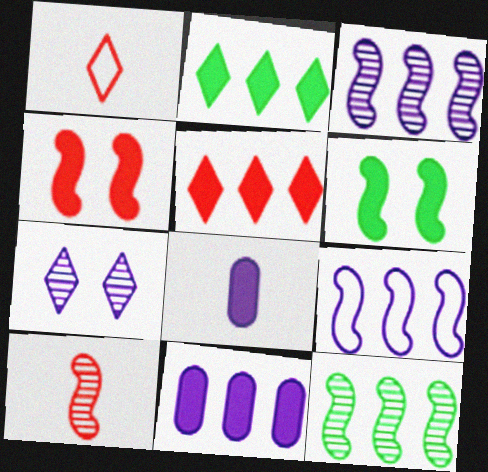[[1, 2, 7], 
[2, 4, 8], 
[5, 6, 8], 
[6, 9, 10], 
[7, 8, 9]]